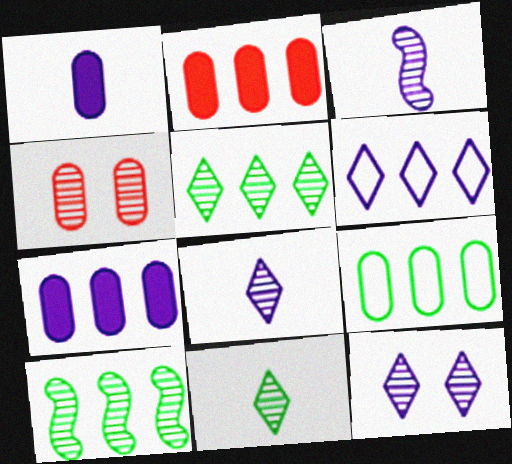[[1, 4, 9], 
[2, 6, 10], 
[3, 4, 5], 
[4, 8, 10]]